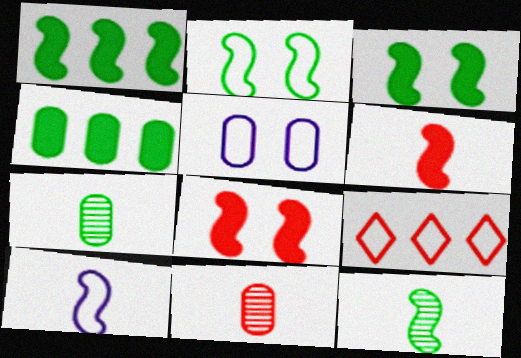[[1, 2, 12], 
[4, 5, 11], 
[6, 10, 12], 
[8, 9, 11]]